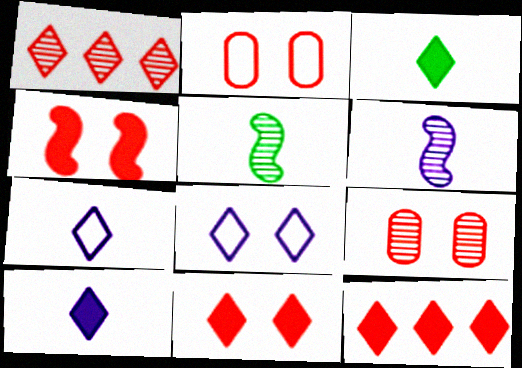[[1, 3, 8]]